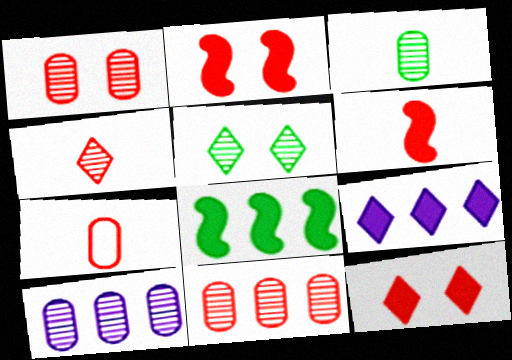[[1, 3, 10], 
[4, 6, 7]]